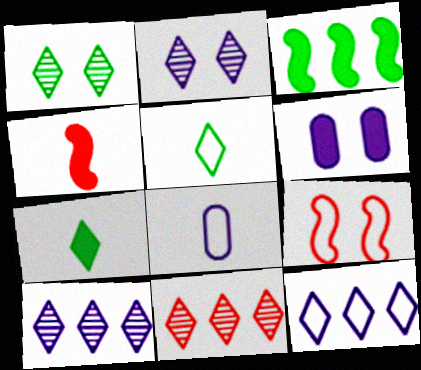[[1, 6, 9]]